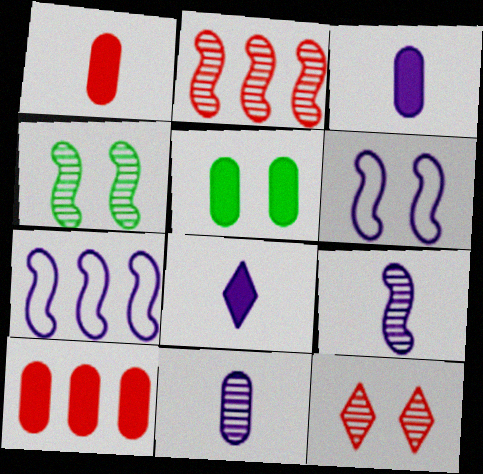[[2, 4, 9], 
[3, 5, 10], 
[5, 6, 12]]